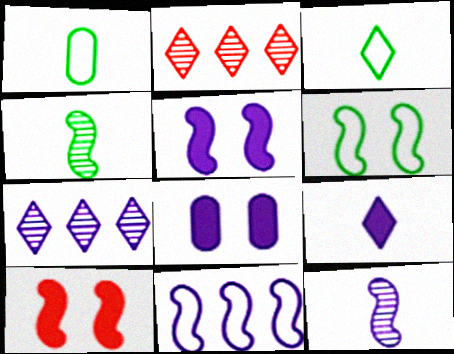[[1, 2, 5], 
[1, 7, 10], 
[4, 10, 11], 
[5, 11, 12]]